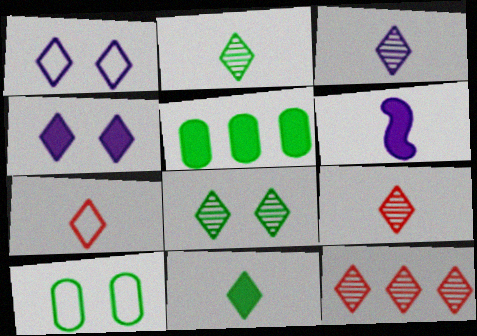[[1, 11, 12], 
[2, 3, 9], 
[3, 7, 11], 
[3, 8, 12], 
[6, 10, 12]]